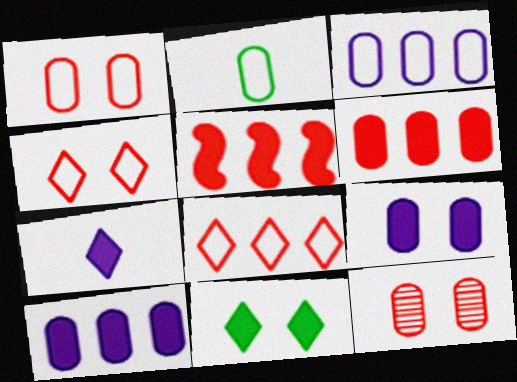[[1, 2, 3], 
[2, 10, 12]]